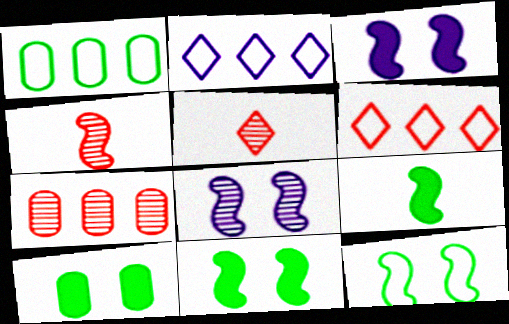[[1, 3, 5], 
[2, 4, 10]]